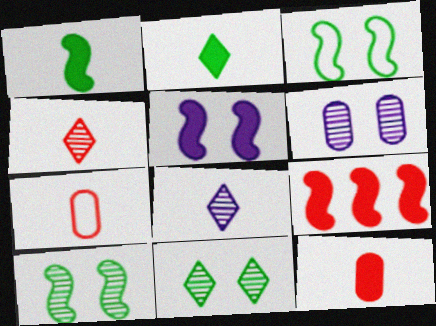[[1, 5, 9], 
[1, 7, 8]]